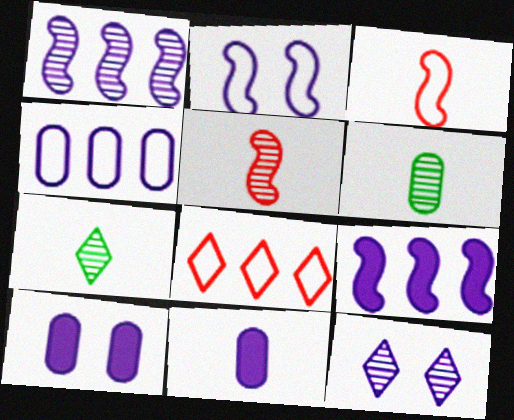[[2, 10, 12], 
[3, 7, 11]]